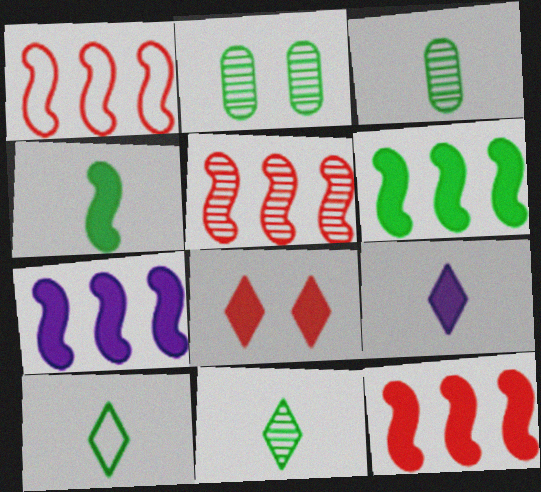[[1, 2, 9], 
[1, 5, 12], 
[2, 6, 10], 
[3, 4, 10], 
[6, 7, 12]]